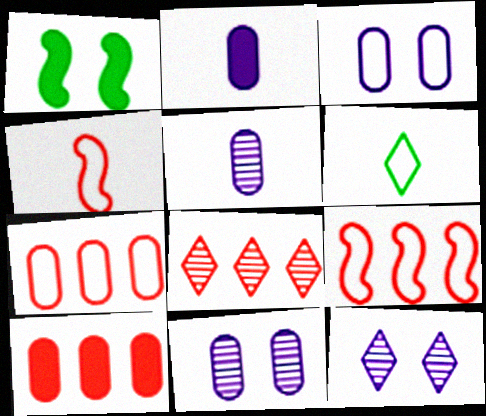[[3, 6, 9], 
[8, 9, 10]]